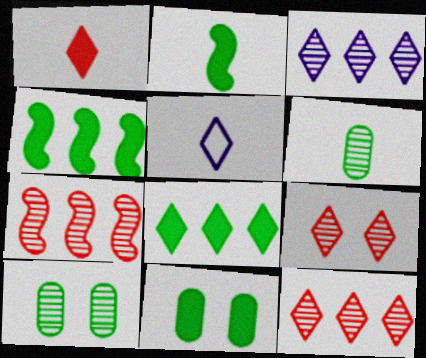[[2, 8, 11], 
[5, 7, 11], 
[5, 8, 9]]